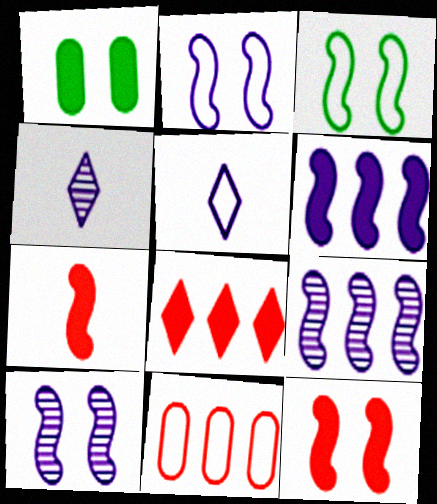[[3, 5, 11], 
[3, 7, 9], 
[3, 10, 12]]